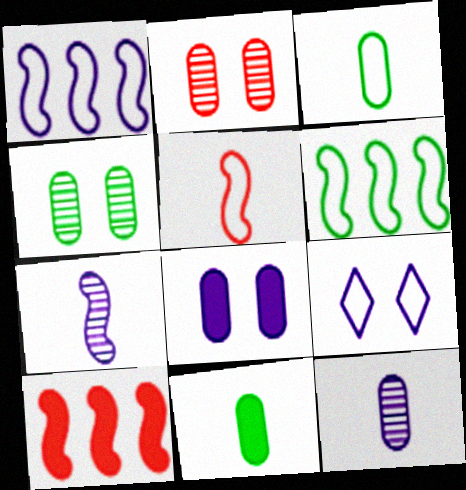[]